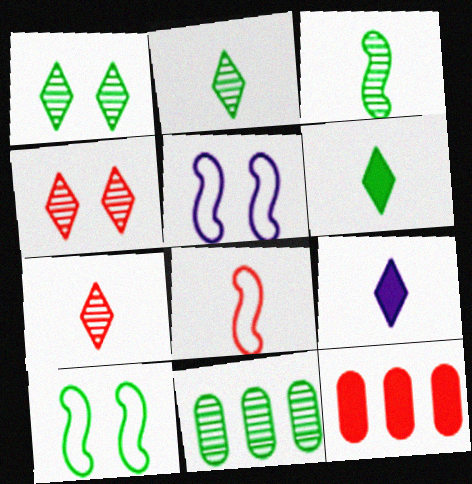[[1, 3, 11], 
[2, 5, 12], 
[4, 8, 12], 
[6, 10, 11]]